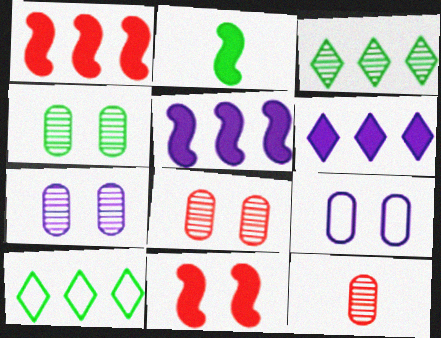[[2, 4, 10], 
[2, 5, 11], 
[4, 7, 8]]